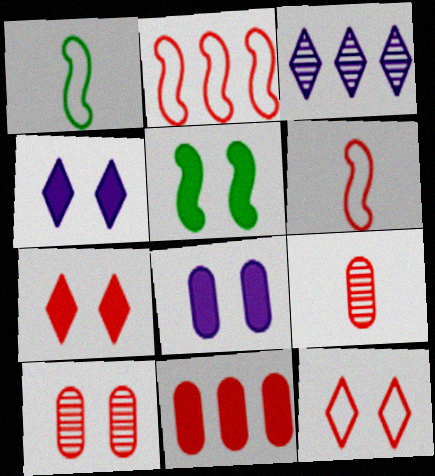[[2, 7, 9], 
[5, 7, 8]]